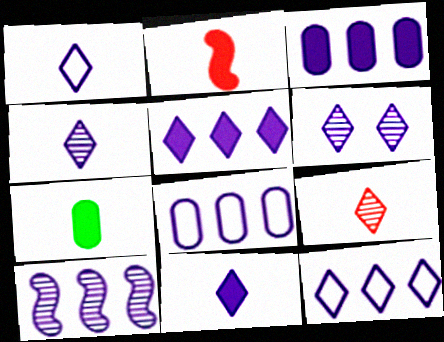[[1, 4, 11], 
[1, 5, 6], 
[2, 7, 11], 
[3, 10, 12], 
[5, 8, 10], 
[6, 11, 12]]